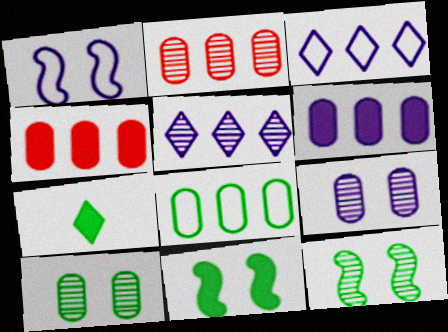[[1, 2, 7], 
[2, 6, 8], 
[7, 8, 12]]